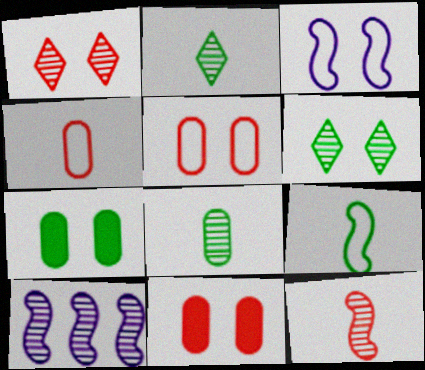[[1, 3, 7], 
[1, 8, 10], 
[3, 6, 11]]